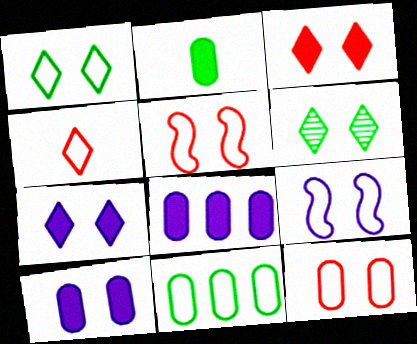[[1, 9, 12], 
[4, 9, 11], 
[5, 6, 10]]